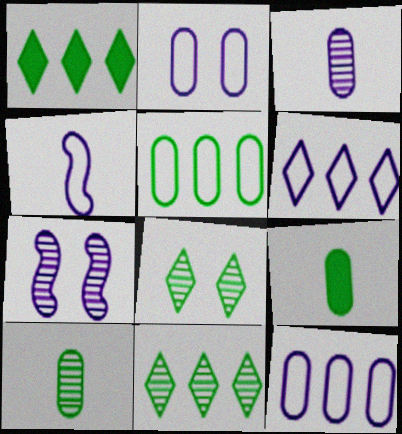[[2, 4, 6]]